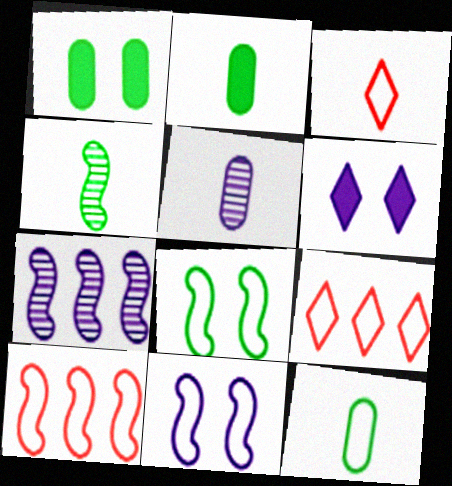[[1, 3, 7], 
[9, 11, 12]]